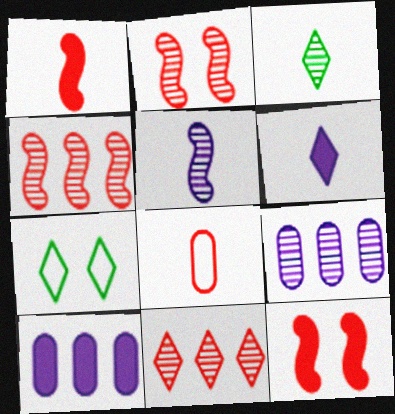[[1, 7, 9], 
[2, 3, 9], 
[6, 7, 11], 
[8, 11, 12]]